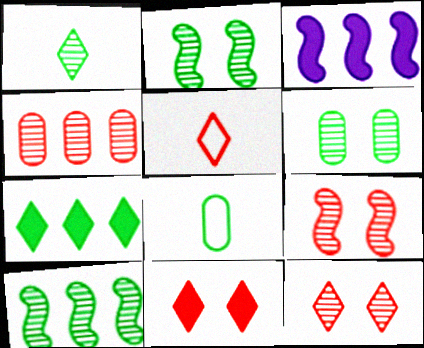[[1, 6, 10], 
[2, 7, 8], 
[3, 5, 6], 
[3, 8, 12]]